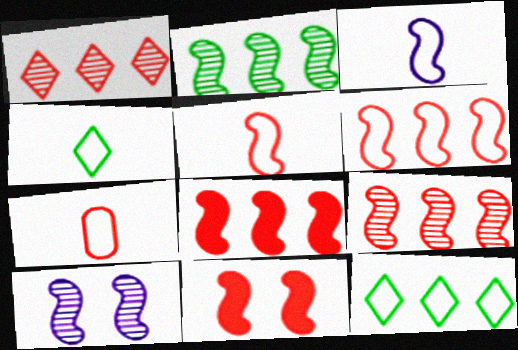[[1, 7, 11], 
[2, 3, 11], 
[3, 4, 7], 
[5, 9, 11], 
[6, 8, 9]]